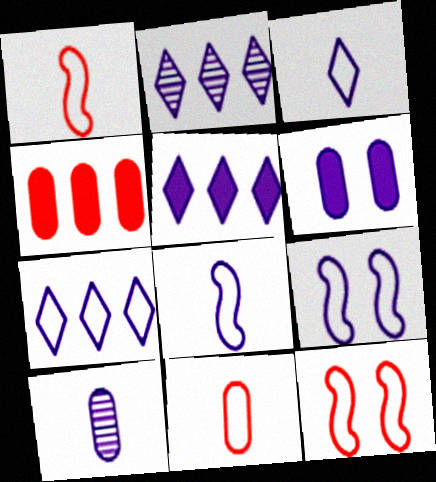[[2, 5, 7], 
[2, 6, 8], 
[5, 9, 10]]